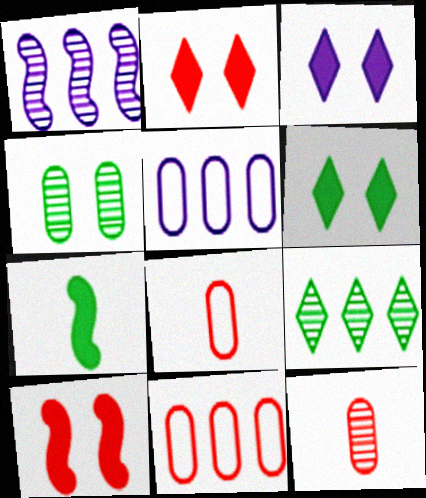[[1, 6, 8], 
[2, 3, 6]]